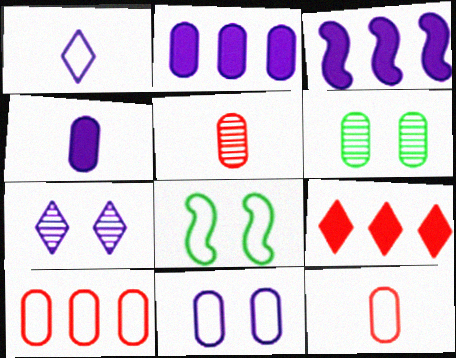[[1, 8, 10], 
[2, 6, 12], 
[4, 6, 10]]